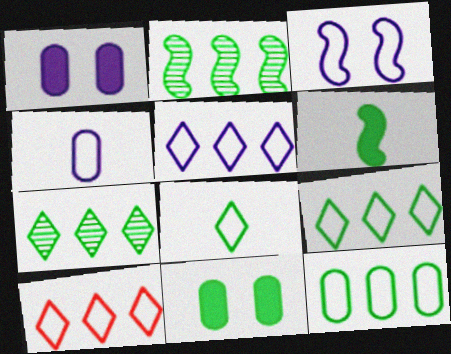[[2, 8, 11], 
[3, 4, 5], 
[5, 9, 10]]